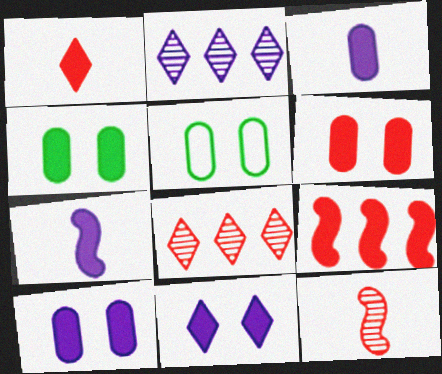[[1, 6, 9], 
[4, 6, 10], 
[5, 7, 8]]